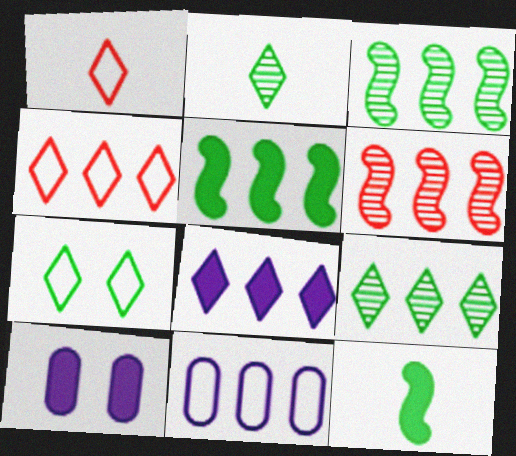[[1, 3, 10], 
[4, 8, 9]]